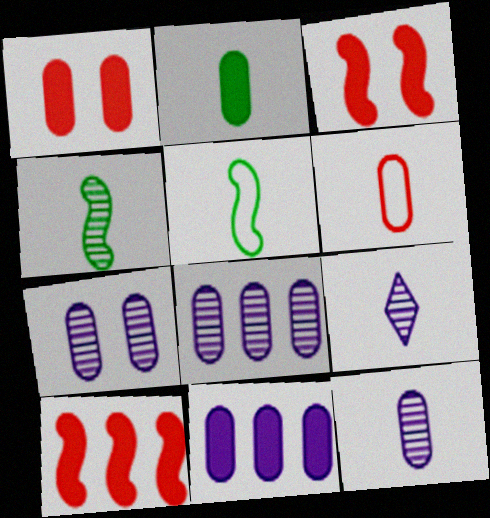[[1, 2, 11], 
[2, 6, 12], 
[7, 8, 12]]